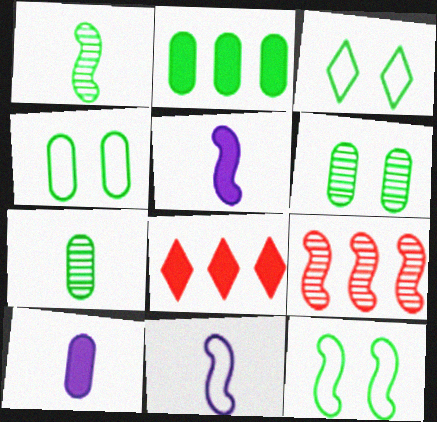[[1, 2, 3], 
[2, 4, 7], 
[3, 4, 12], 
[3, 9, 10], 
[5, 9, 12], 
[6, 8, 11]]